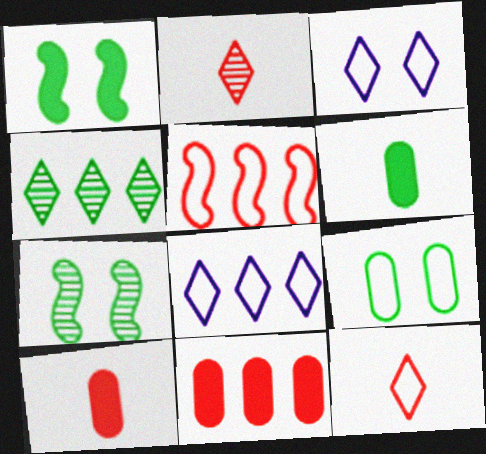[[7, 8, 10]]